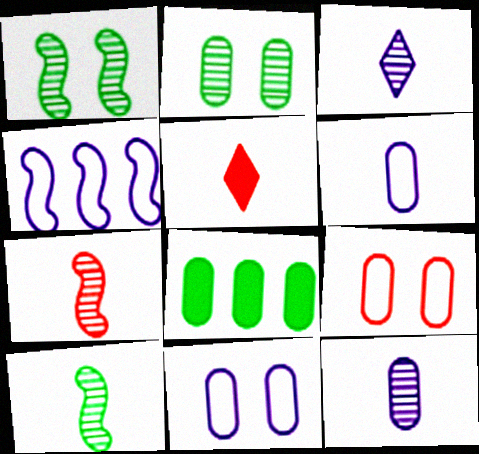[[2, 4, 5], 
[5, 6, 10], 
[8, 9, 12]]